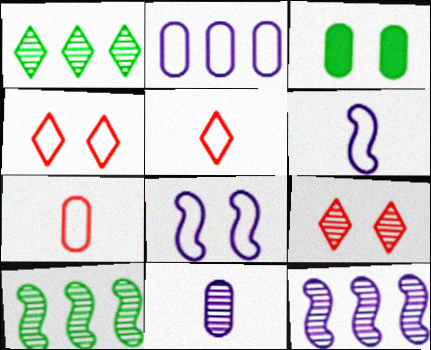[[3, 5, 12], 
[3, 8, 9], 
[9, 10, 11]]